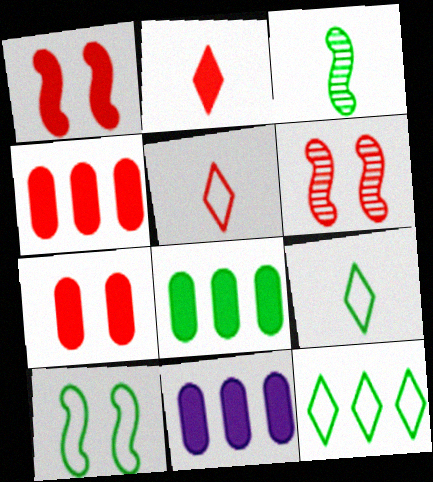[[1, 2, 4], 
[4, 5, 6], 
[4, 8, 11], 
[6, 9, 11]]